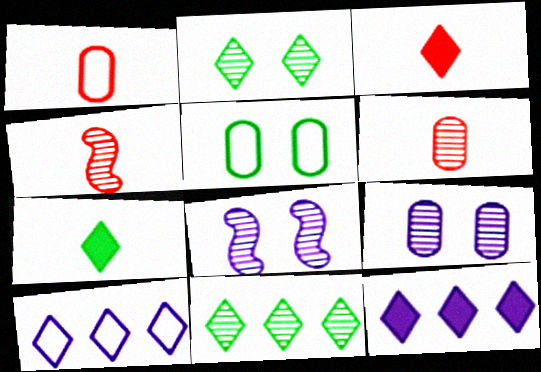[[1, 3, 4], 
[2, 3, 10], 
[4, 5, 12], 
[4, 9, 11], 
[6, 8, 11]]